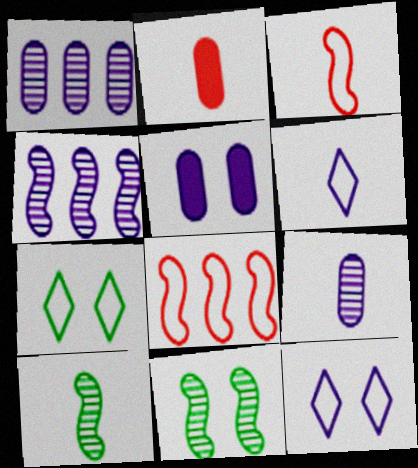[[2, 4, 7], 
[2, 6, 10], 
[4, 5, 6]]